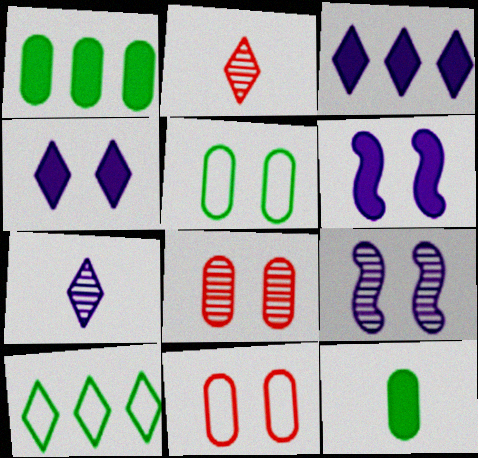[[2, 4, 10]]